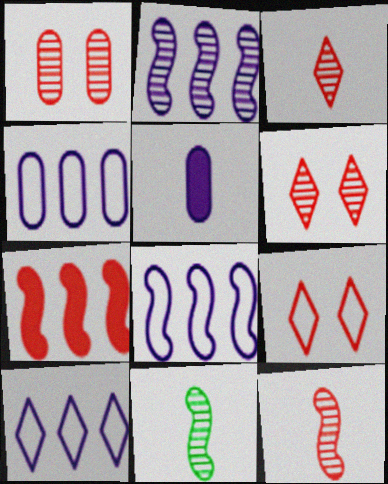[[4, 8, 10]]